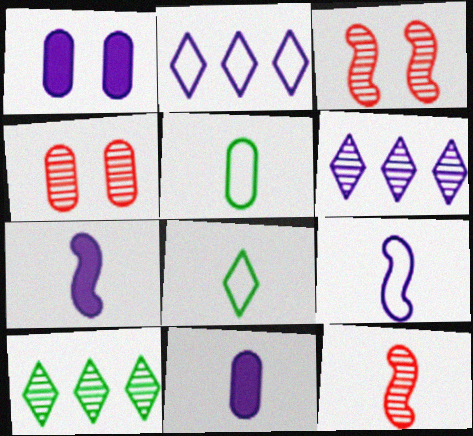[[1, 6, 9], 
[8, 11, 12]]